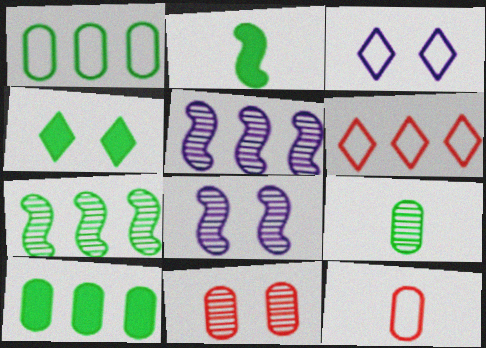[[2, 4, 10], 
[4, 5, 12], 
[5, 6, 10]]